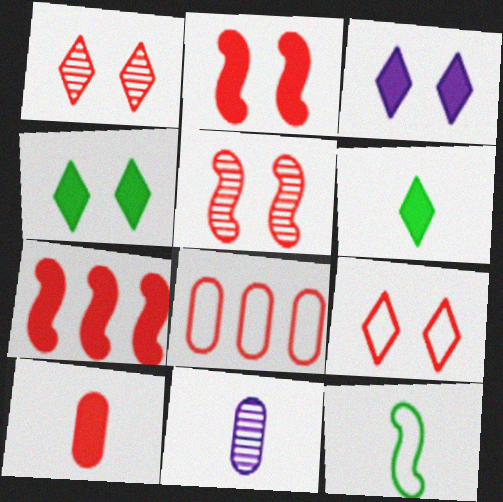[]